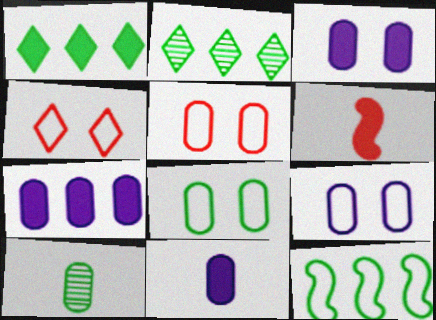[[1, 3, 6], 
[2, 6, 9], 
[3, 7, 11], 
[5, 7, 10], 
[5, 8, 9]]